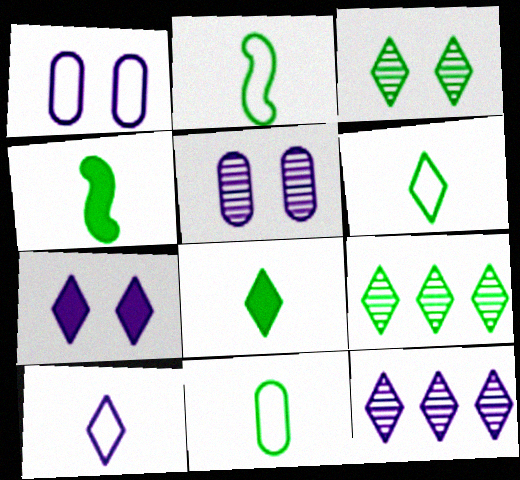[[2, 6, 11], 
[7, 10, 12]]